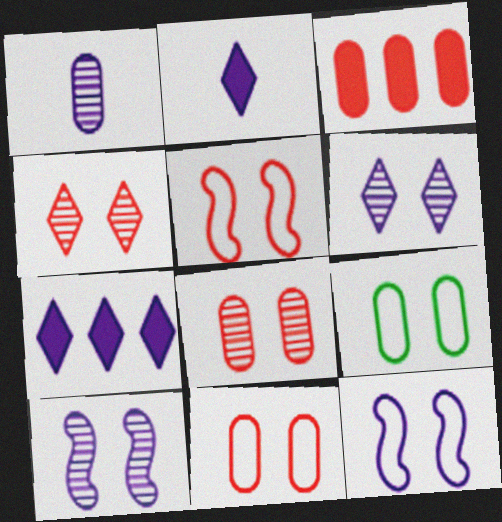[[1, 3, 9], 
[1, 7, 12]]